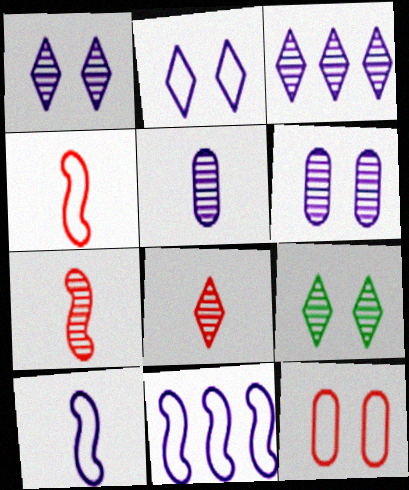[[3, 8, 9]]